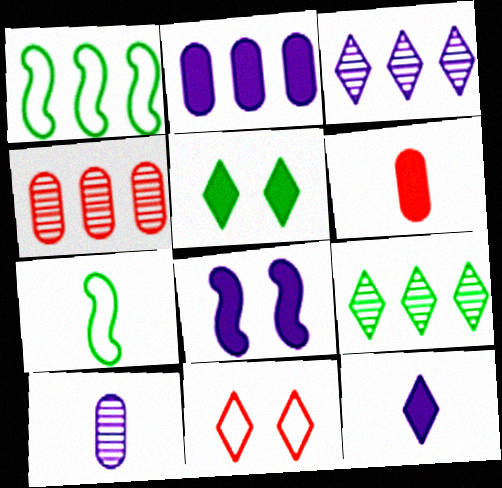[[2, 8, 12], 
[9, 11, 12]]